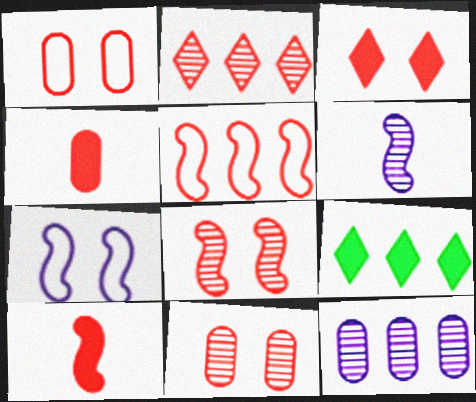[[1, 2, 10], 
[1, 3, 8], 
[1, 6, 9], 
[5, 8, 10], 
[5, 9, 12]]